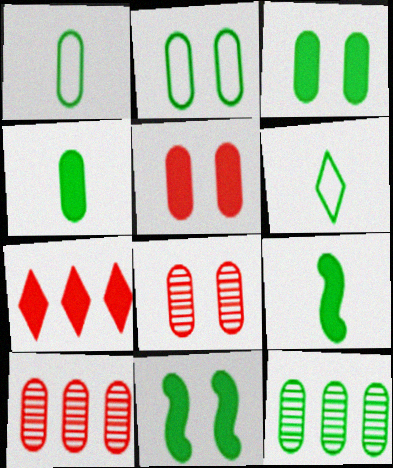[[1, 3, 12], 
[2, 4, 12], 
[6, 11, 12]]